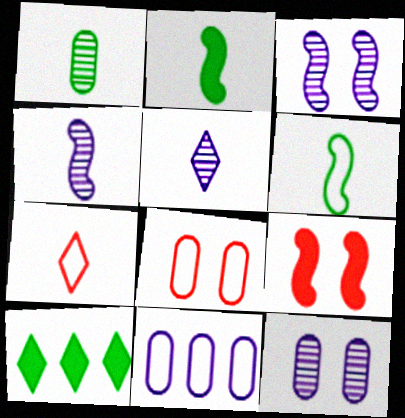[[4, 8, 10]]